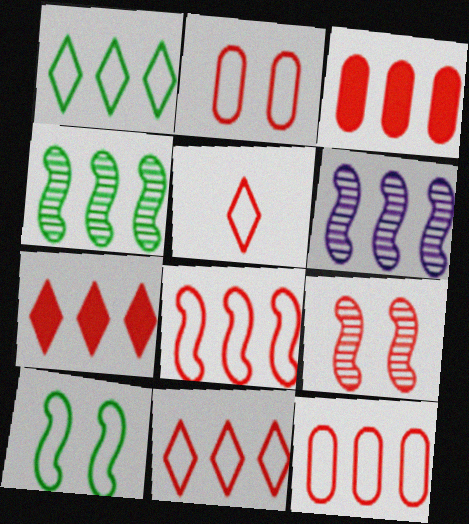[[1, 3, 6], 
[2, 5, 8], 
[3, 5, 9], 
[8, 11, 12]]